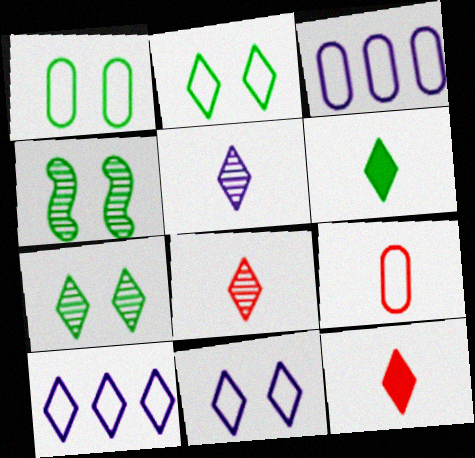[[1, 3, 9], 
[3, 4, 12], 
[7, 10, 12]]